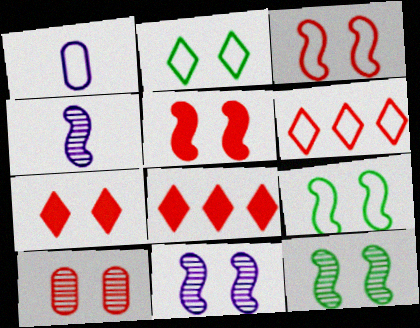[[1, 6, 9], 
[1, 8, 12], 
[3, 7, 10], 
[5, 9, 11]]